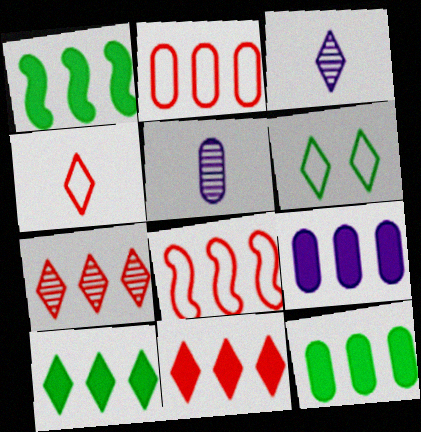[[1, 9, 11], 
[1, 10, 12], 
[3, 6, 11]]